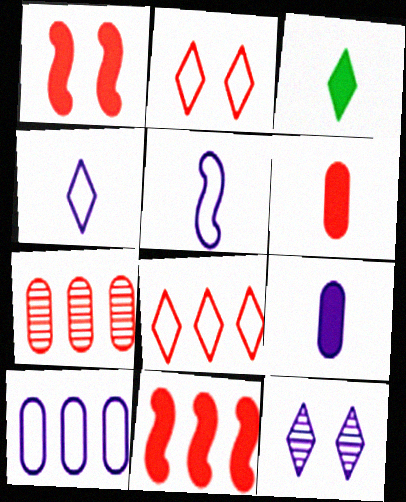[[3, 8, 12], 
[7, 8, 11]]